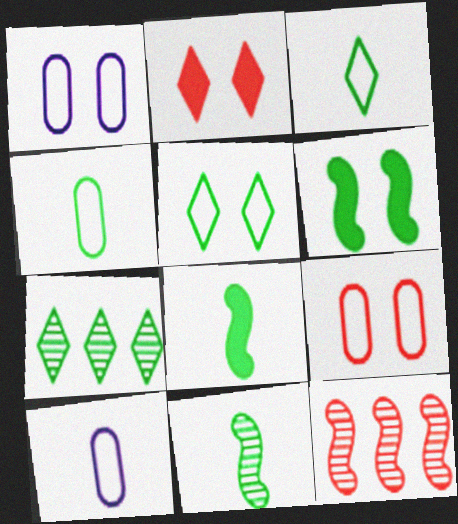[[4, 6, 7]]